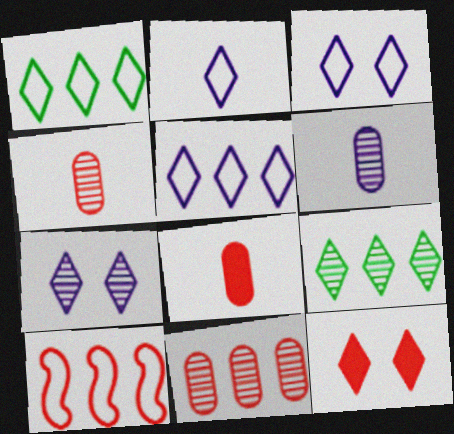[[2, 3, 5], 
[2, 9, 12], 
[4, 10, 12]]